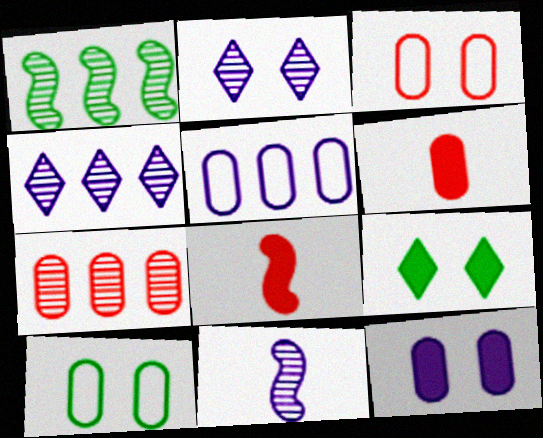[[1, 4, 7], 
[3, 6, 7], 
[4, 8, 10]]